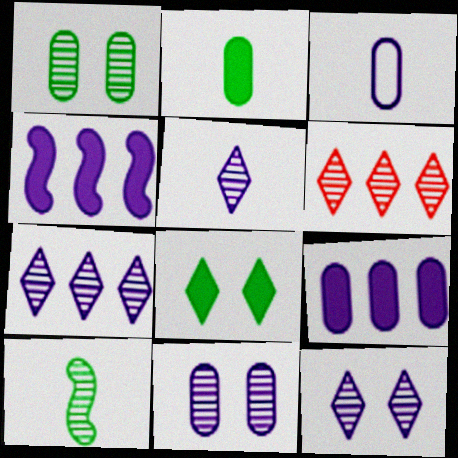[[3, 4, 12], 
[3, 9, 11], 
[5, 7, 12], 
[6, 10, 11]]